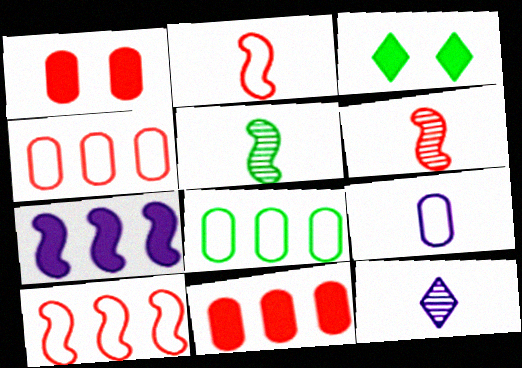[[3, 5, 8]]